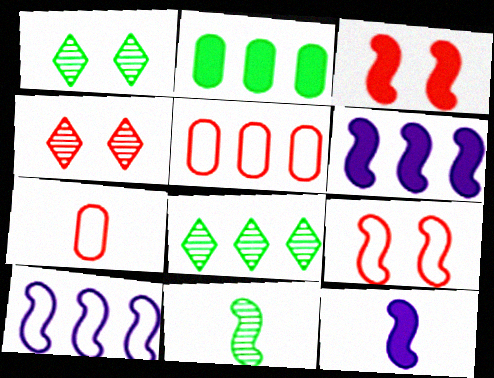[[1, 5, 12], 
[1, 6, 7], 
[3, 10, 11], 
[5, 6, 8], 
[6, 9, 11]]